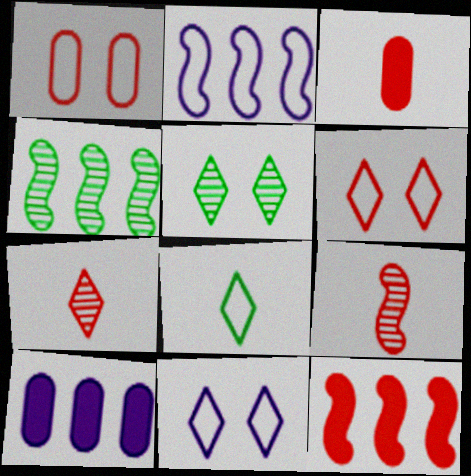[[1, 2, 8], 
[1, 7, 12], 
[2, 3, 5], 
[2, 4, 12], 
[3, 4, 11]]